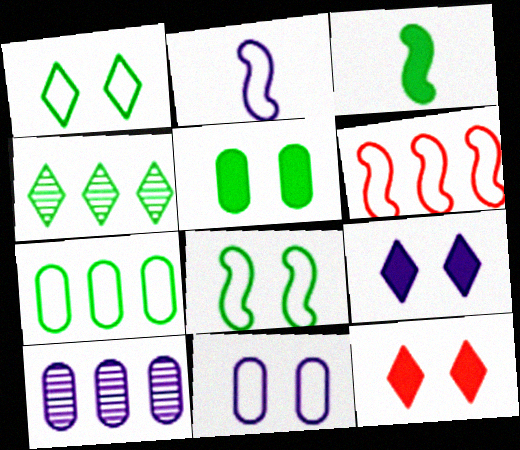[[2, 6, 8], 
[2, 9, 10]]